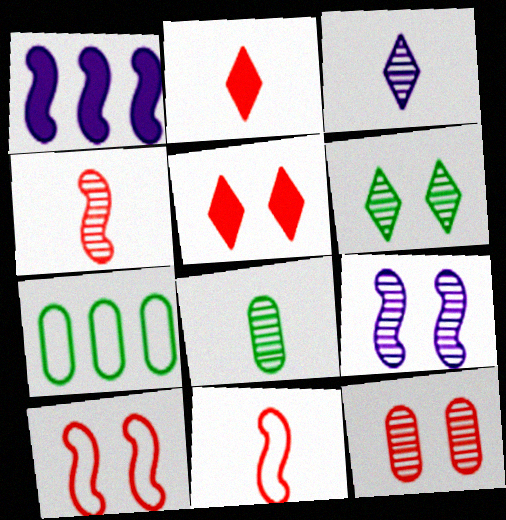[[2, 7, 9], 
[3, 4, 8], 
[5, 10, 12], 
[6, 9, 12]]